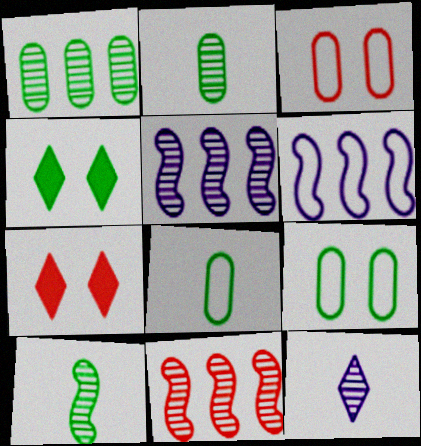[[2, 6, 7], 
[5, 7, 8]]